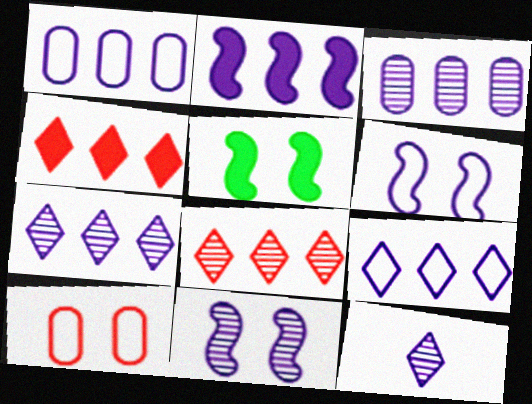[[1, 2, 7], 
[2, 3, 9], 
[3, 11, 12]]